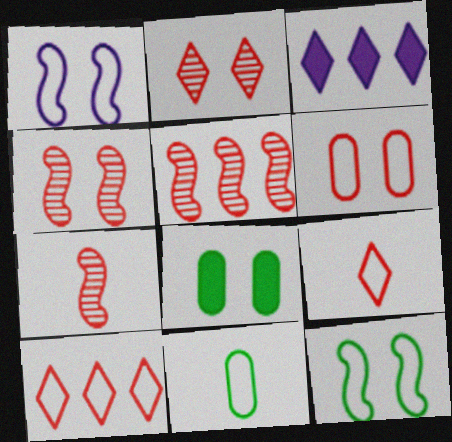[[1, 2, 8], 
[1, 10, 11], 
[3, 4, 11], 
[4, 5, 7]]